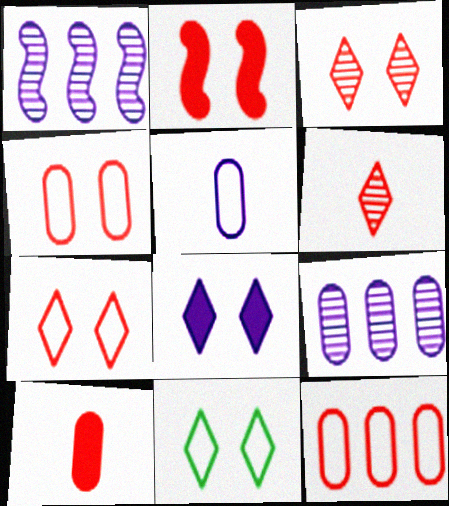[[1, 5, 8], 
[1, 10, 11], 
[2, 3, 4], 
[2, 6, 12], 
[3, 8, 11]]